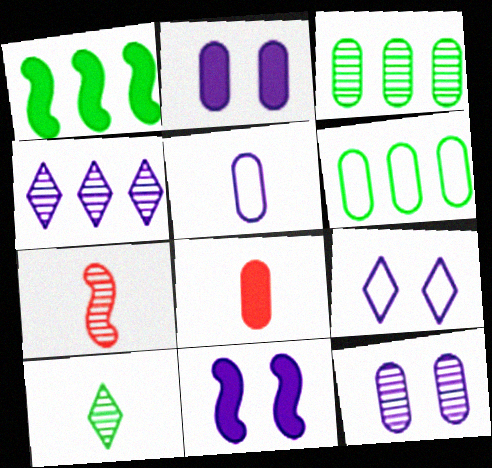[[4, 5, 11], 
[6, 8, 12], 
[9, 11, 12]]